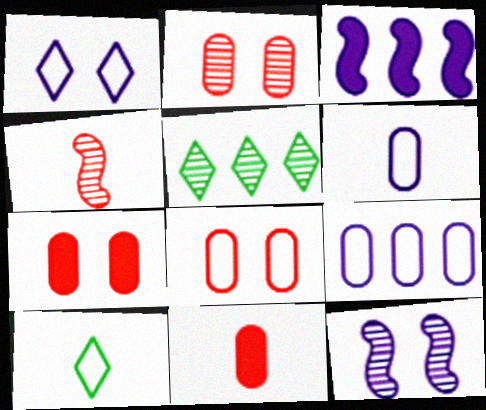[[2, 3, 10], 
[2, 7, 8]]